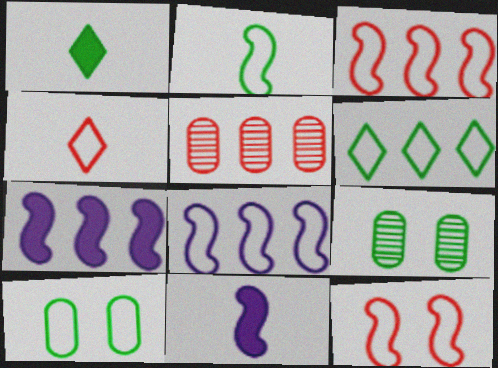[[2, 6, 10], 
[2, 8, 12], 
[4, 7, 9], 
[4, 8, 10], 
[5, 6, 7]]